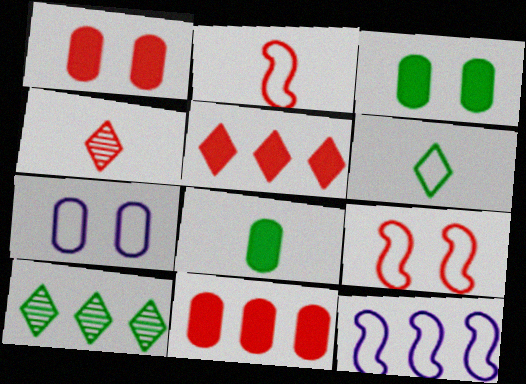[[3, 4, 12], 
[4, 9, 11], 
[10, 11, 12]]